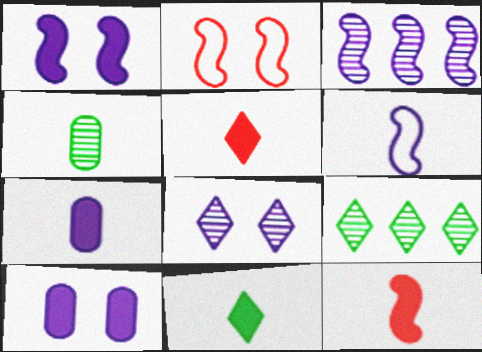[[1, 3, 6], 
[2, 7, 9], 
[4, 5, 6], 
[7, 11, 12]]